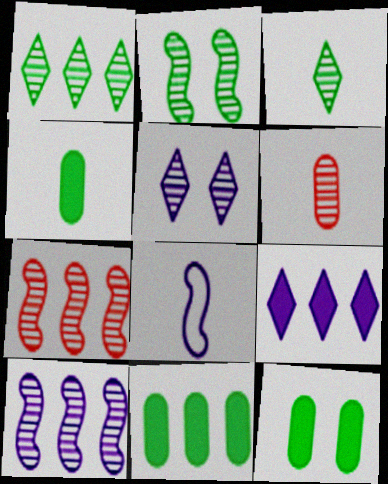[[4, 11, 12]]